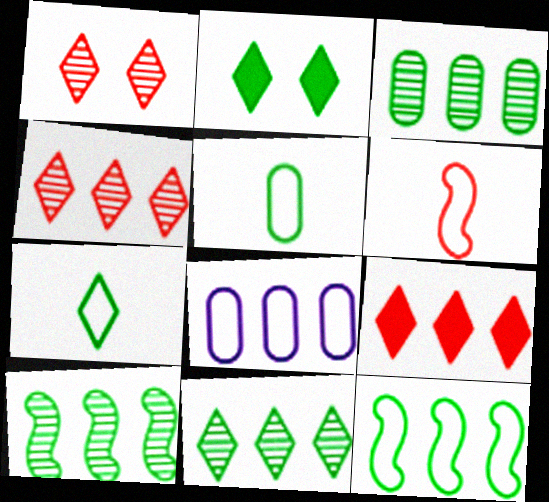[[2, 5, 10], 
[2, 7, 11], 
[3, 10, 11], 
[8, 9, 10]]